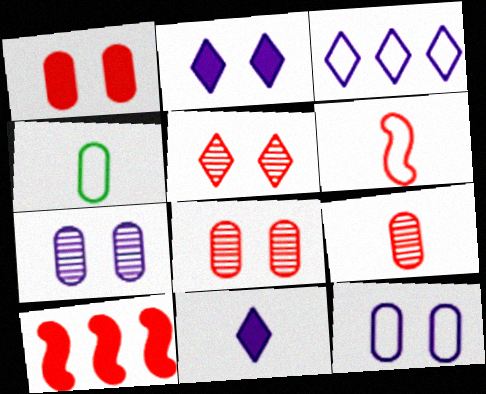[]